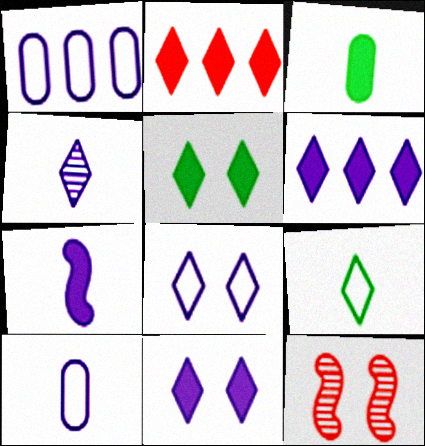[[4, 6, 8], 
[4, 7, 10]]